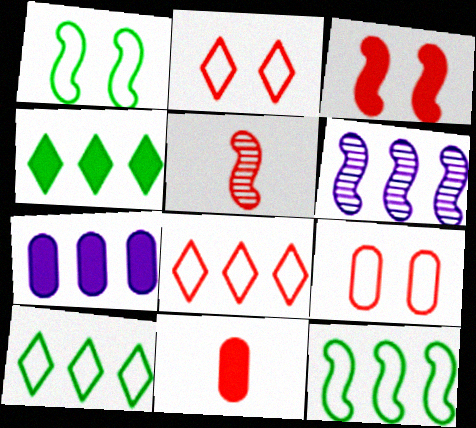[]